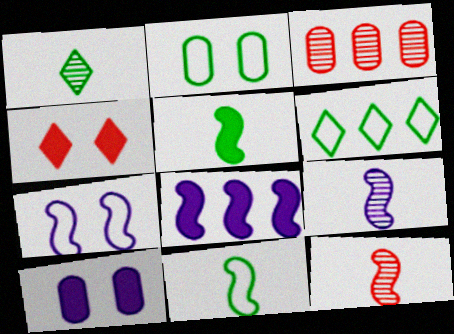[[2, 6, 11], 
[3, 6, 8], 
[6, 10, 12], 
[7, 8, 9]]